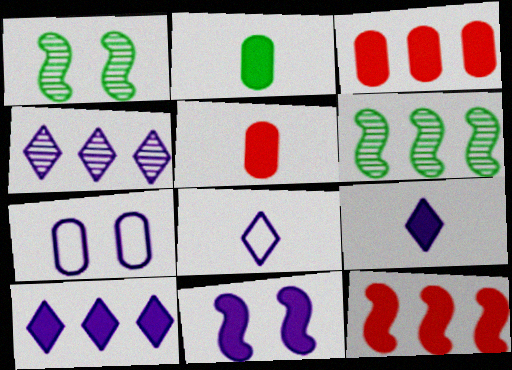[[1, 3, 8]]